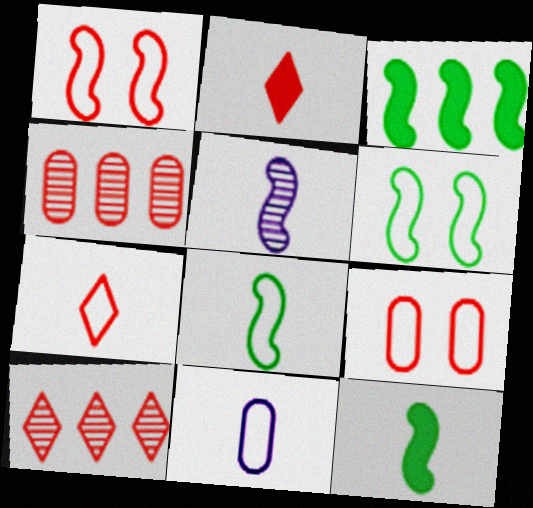[[1, 2, 4], 
[1, 3, 5], 
[7, 8, 11]]